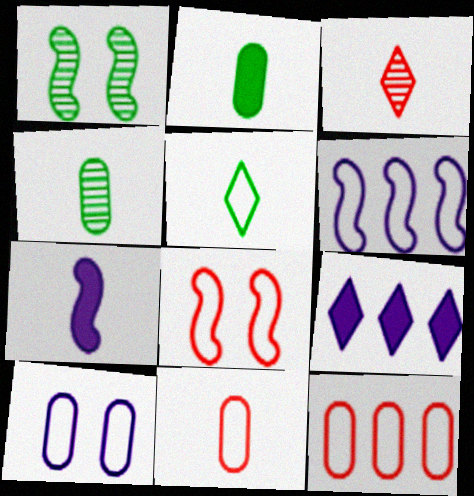[[1, 9, 11], 
[4, 8, 9]]